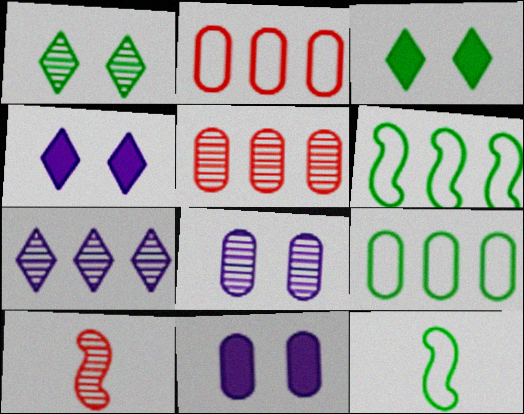[[4, 5, 12], 
[4, 9, 10]]